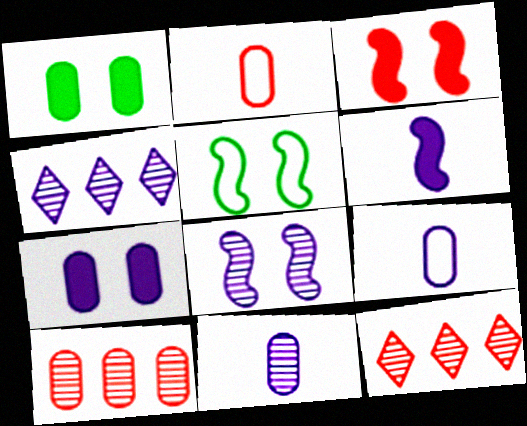[[1, 9, 10], 
[2, 3, 12], 
[3, 5, 8], 
[4, 8, 11]]